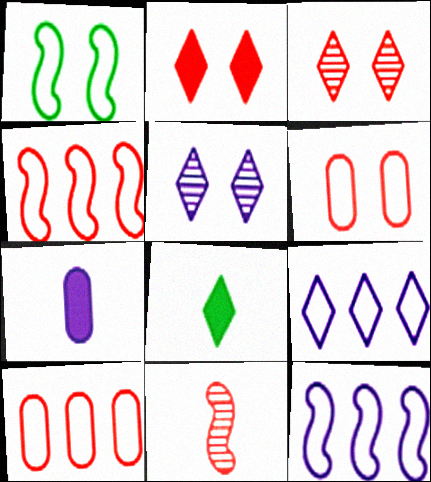[[2, 10, 11], 
[3, 8, 9], 
[5, 7, 12]]